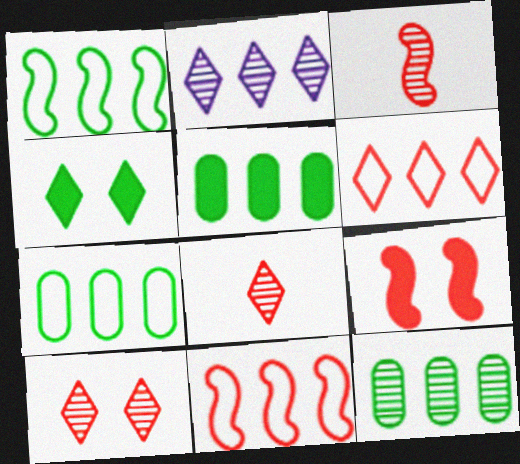[[2, 5, 11], 
[3, 9, 11], 
[5, 7, 12]]